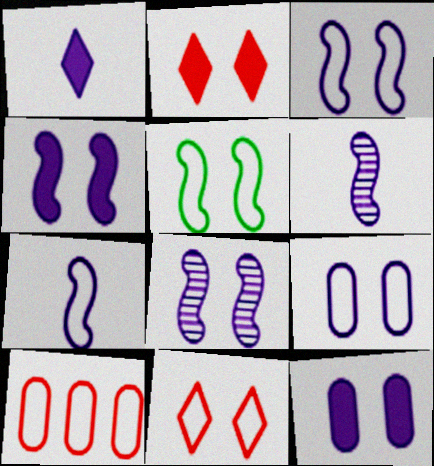[[3, 4, 8], 
[5, 9, 11]]